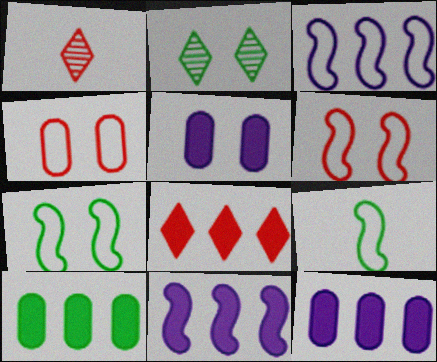[[1, 7, 12], 
[2, 5, 6], 
[2, 9, 10], 
[3, 6, 9], 
[8, 10, 11]]